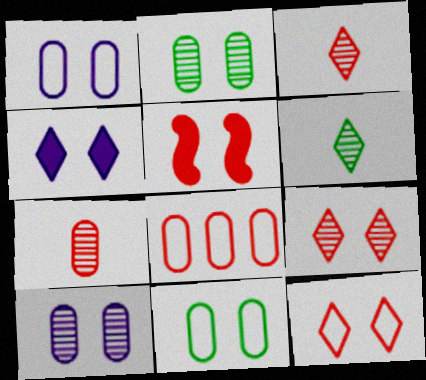[[3, 5, 8]]